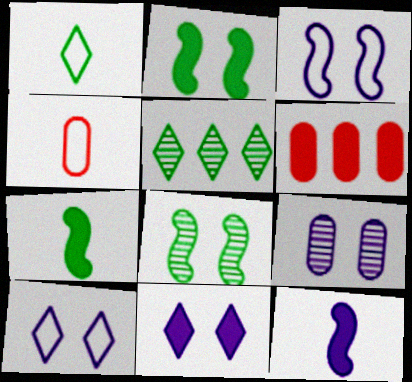[[3, 9, 11], 
[6, 7, 11]]